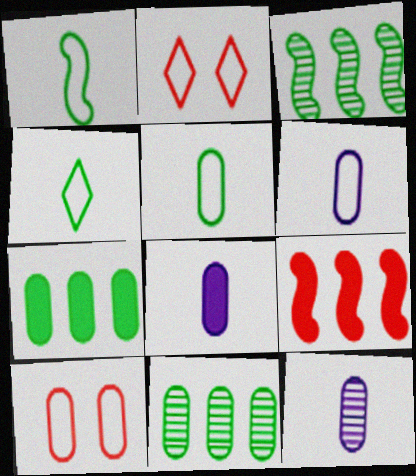[[1, 4, 5], 
[2, 3, 8], 
[6, 8, 12], 
[7, 10, 12], 
[8, 10, 11]]